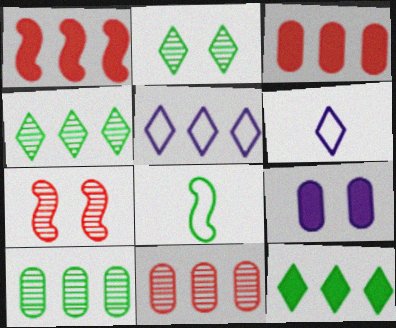[[1, 5, 10]]